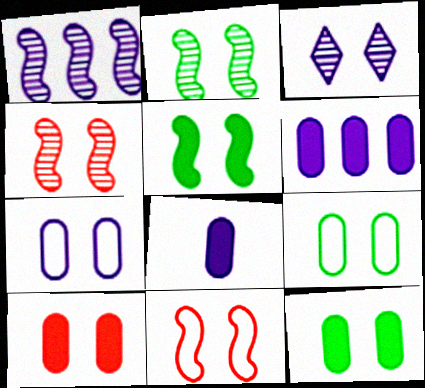[[3, 11, 12]]